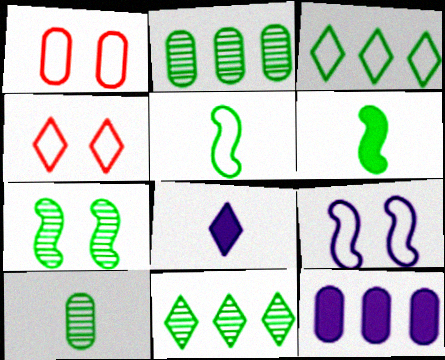[[1, 10, 12], 
[4, 8, 11], 
[7, 10, 11]]